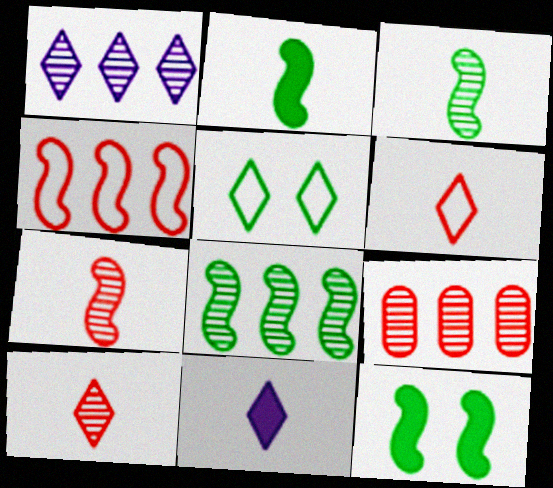[[1, 8, 9]]